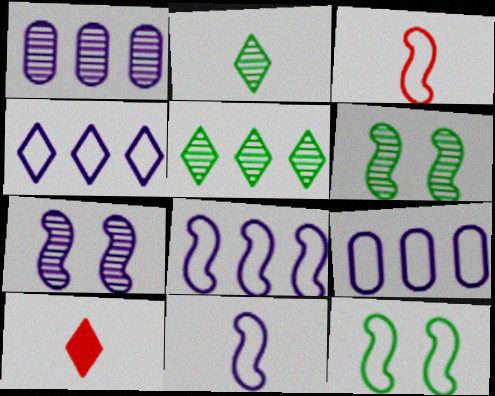[[1, 10, 12], 
[3, 8, 12], 
[4, 8, 9], 
[6, 9, 10]]